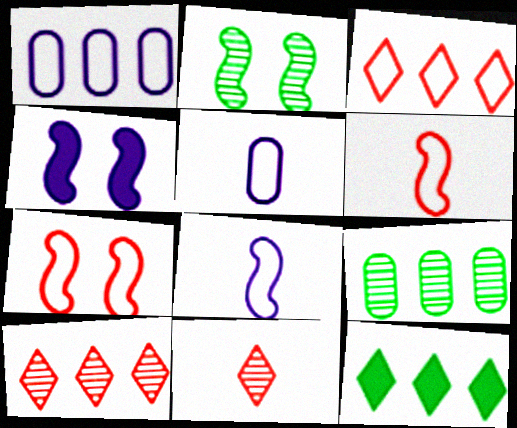[[2, 4, 7]]